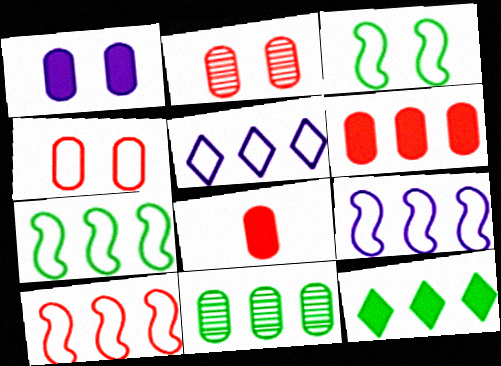[[7, 9, 10], 
[7, 11, 12]]